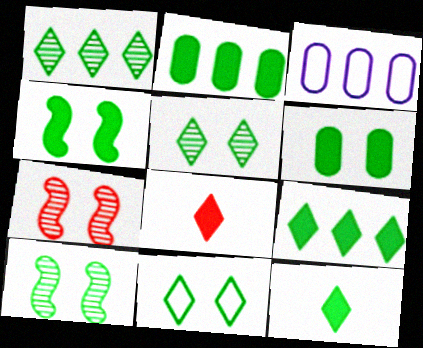[[1, 11, 12], 
[2, 4, 12], 
[3, 7, 12], 
[3, 8, 10], 
[6, 10, 11]]